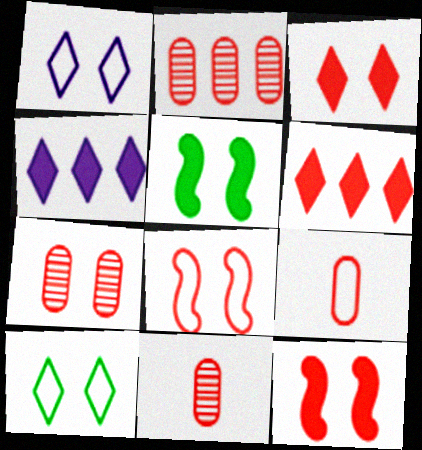[[1, 5, 7], 
[2, 7, 11], 
[3, 7, 8], 
[6, 8, 11]]